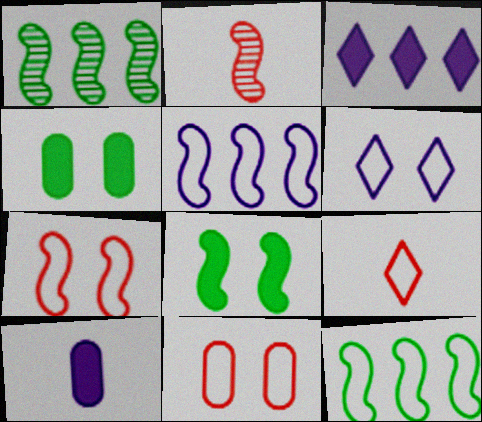[[2, 5, 8]]